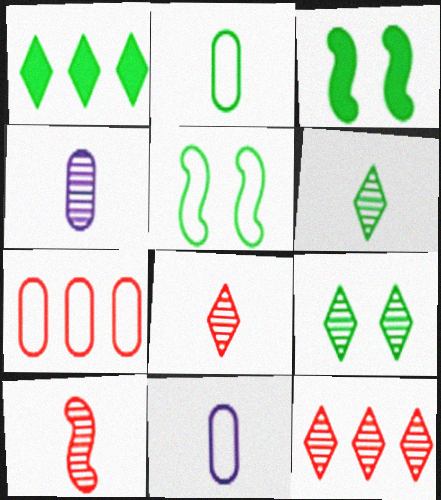[[3, 11, 12], 
[4, 6, 10]]